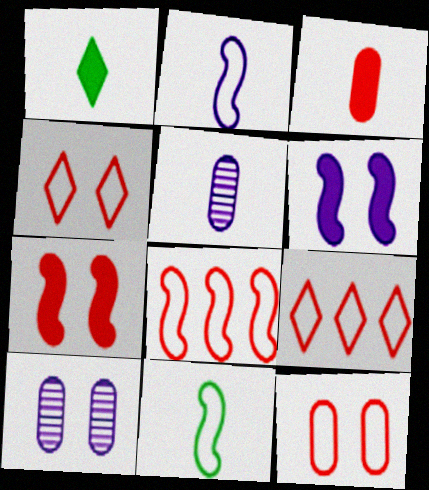[[1, 8, 10]]